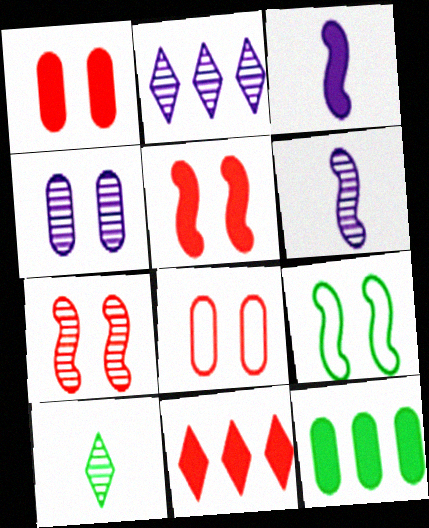[[2, 4, 6], 
[9, 10, 12]]